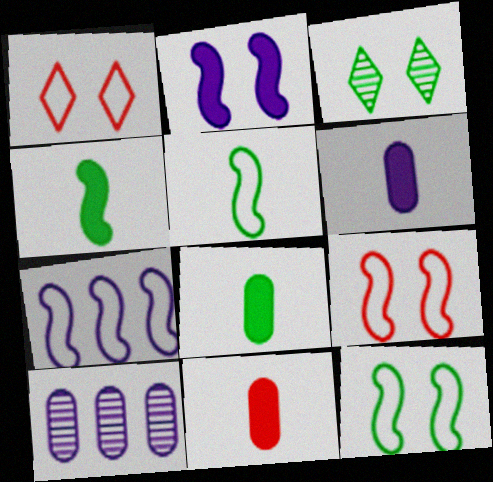[[1, 4, 10], 
[3, 7, 11], 
[5, 7, 9], 
[6, 8, 11]]